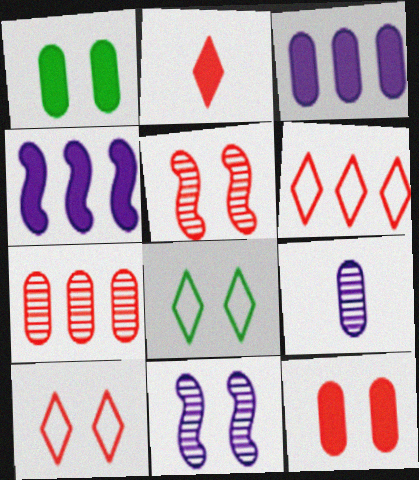[[1, 2, 4], 
[1, 10, 11], 
[5, 10, 12], 
[8, 11, 12]]